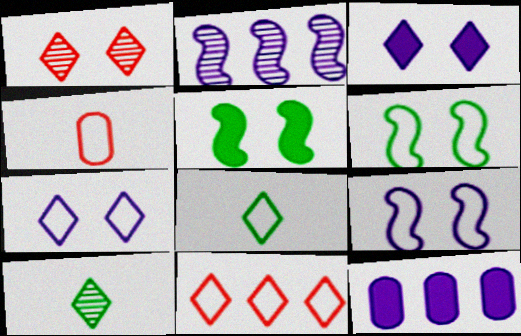[[3, 10, 11], 
[7, 8, 11]]